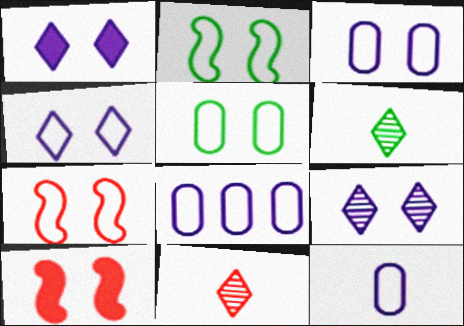[[1, 4, 9], 
[3, 8, 12], 
[4, 5, 7], 
[5, 9, 10], 
[6, 8, 10]]